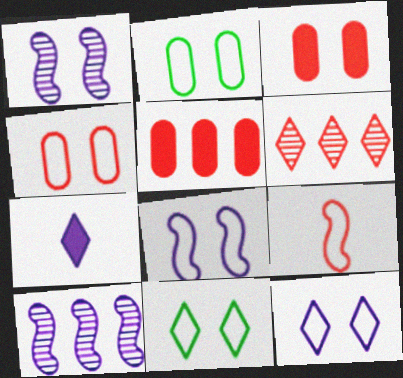[[1, 3, 11], 
[3, 6, 9], 
[4, 8, 11], 
[6, 7, 11]]